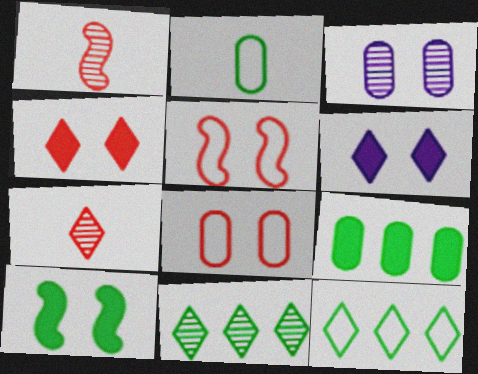[[1, 3, 11], 
[2, 10, 11], 
[6, 7, 12]]